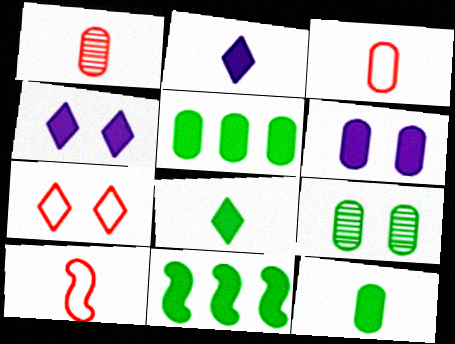[]